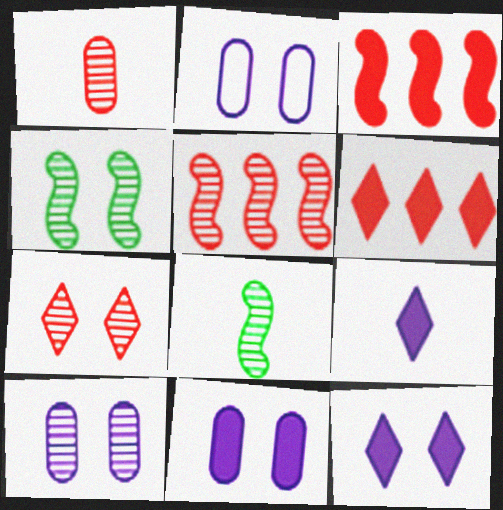[[1, 5, 7], 
[2, 6, 8], 
[2, 10, 11], 
[4, 7, 10]]